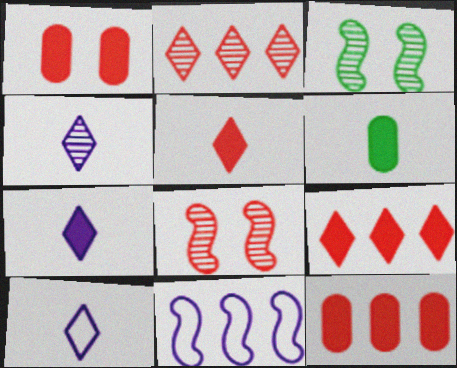[[3, 10, 12], 
[4, 7, 10]]